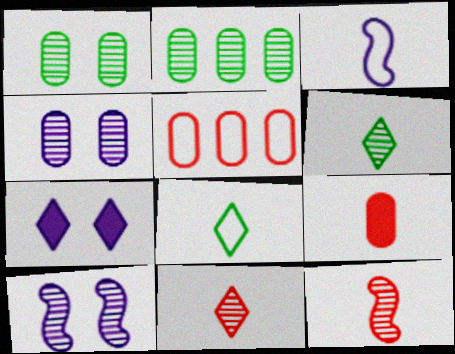[[2, 10, 11], 
[3, 6, 9]]